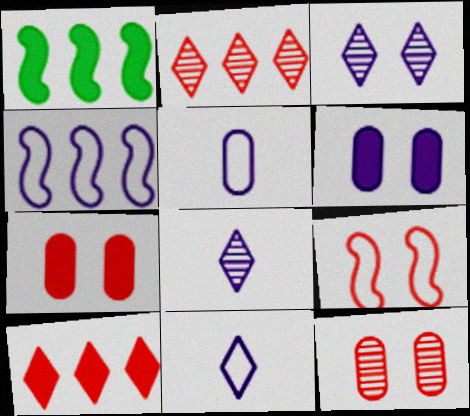[[1, 11, 12], 
[4, 6, 8]]